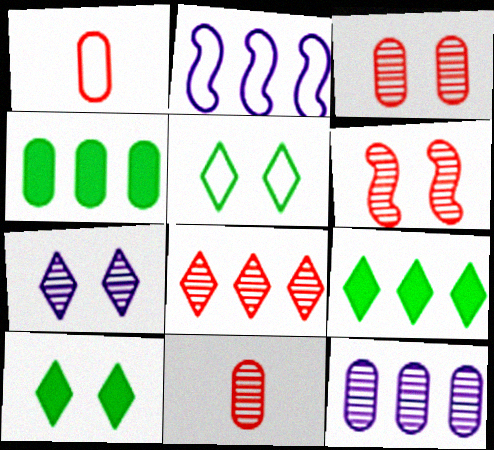[[1, 2, 5], 
[2, 4, 8], 
[2, 10, 11], 
[6, 8, 11]]